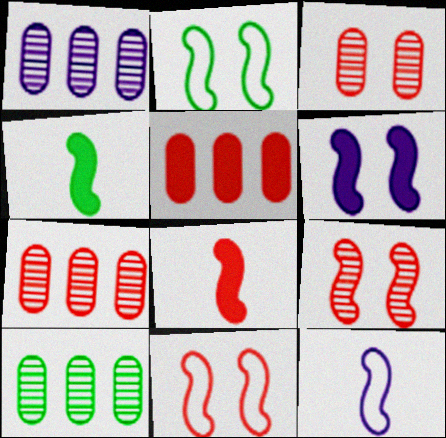[[1, 7, 10], 
[2, 6, 9]]